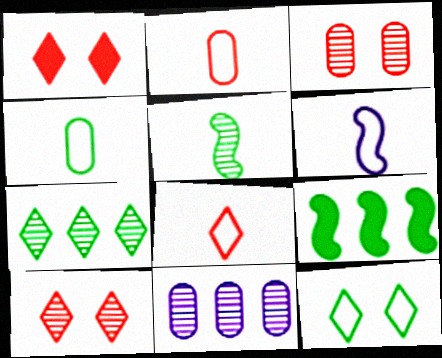[[4, 6, 8], 
[5, 10, 11]]